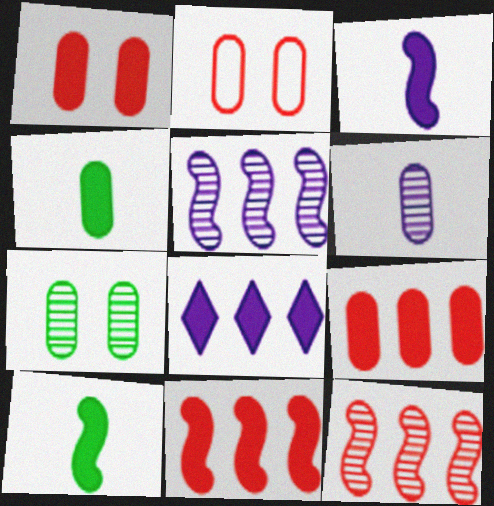[[1, 8, 10]]